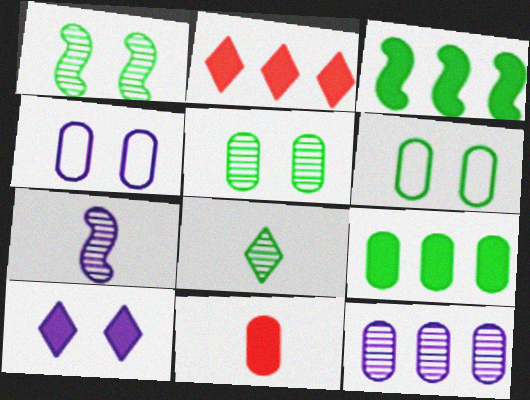[[2, 6, 7], 
[3, 6, 8], 
[3, 10, 11], 
[6, 11, 12]]